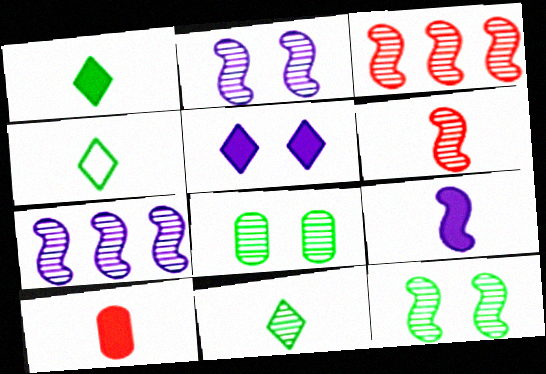[[1, 4, 11], 
[1, 9, 10], 
[6, 7, 12]]